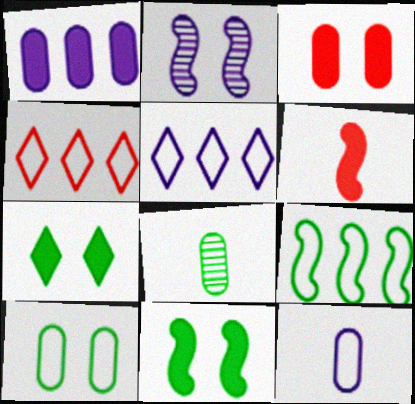[[1, 6, 7], 
[2, 6, 9], 
[7, 8, 9]]